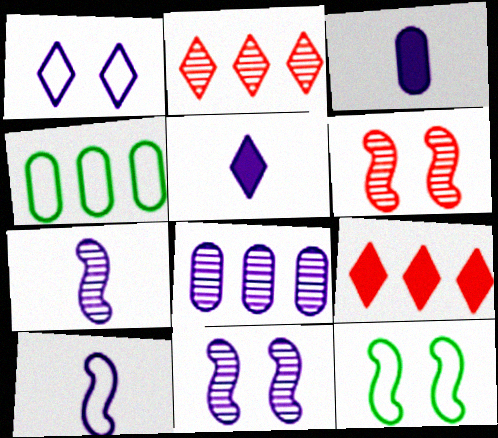[[2, 3, 12], 
[4, 5, 6]]